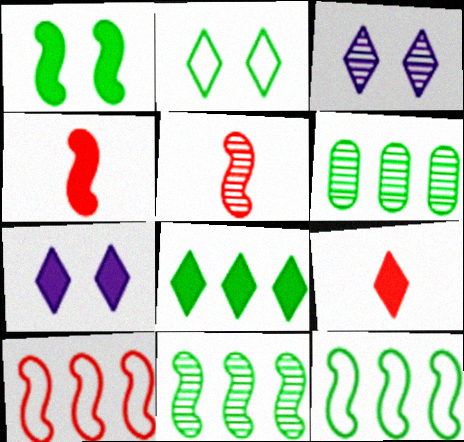[[3, 5, 6], 
[6, 8, 12], 
[7, 8, 9]]